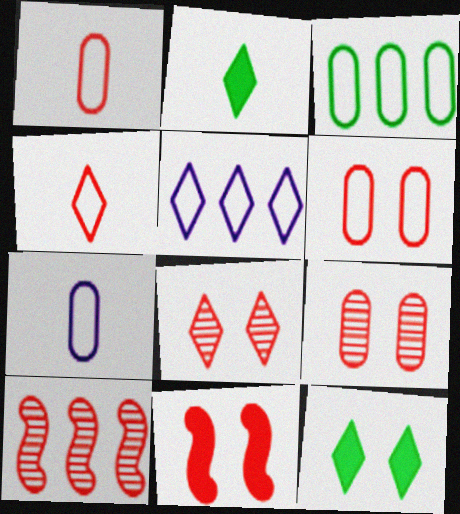[[2, 5, 8], 
[3, 6, 7], 
[6, 8, 11], 
[7, 10, 12]]